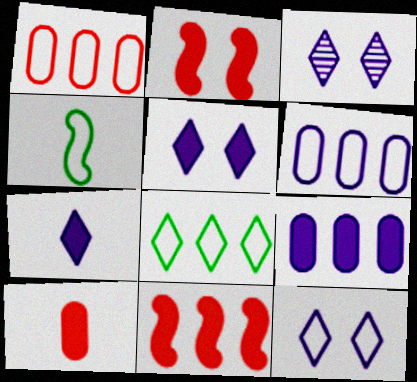[[1, 4, 12], 
[3, 5, 12]]